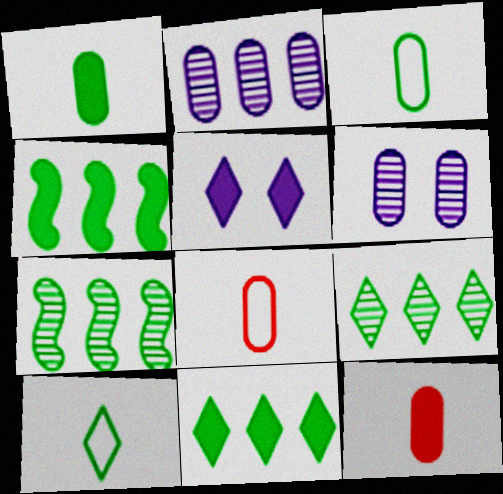[[4, 5, 12], 
[5, 7, 8]]